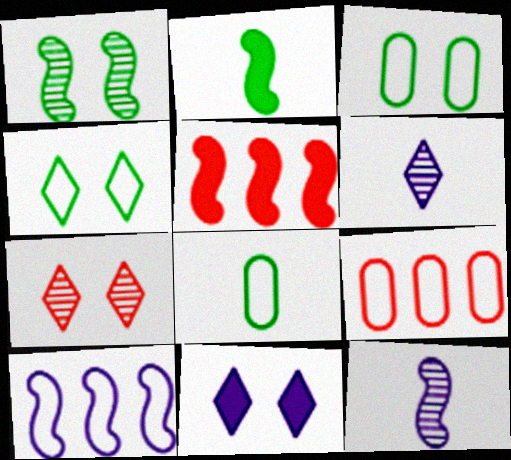[[3, 5, 6], 
[4, 7, 11]]